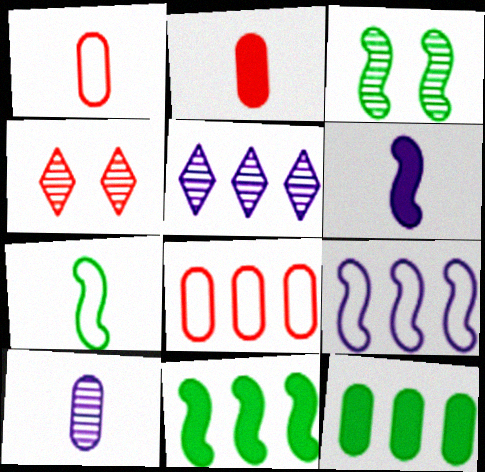[[3, 7, 11], 
[5, 8, 11]]